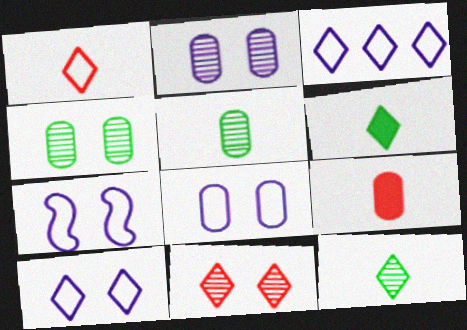[[3, 6, 11], 
[7, 8, 10]]